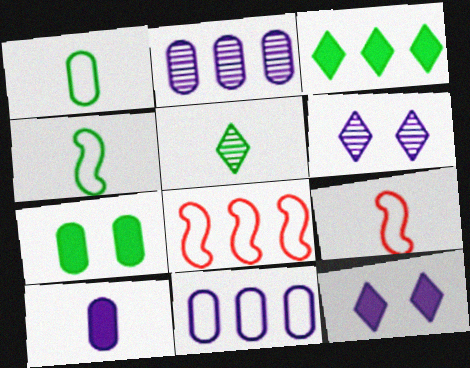[[2, 3, 8], 
[5, 9, 10]]